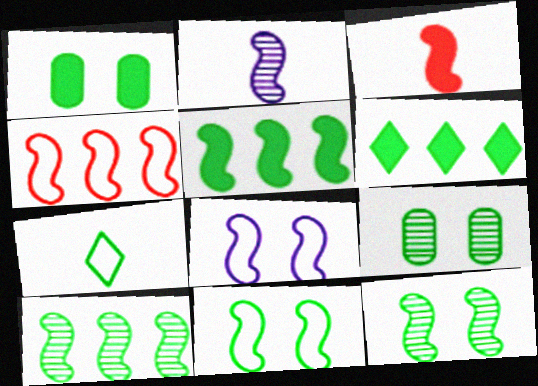[[1, 7, 10], 
[3, 8, 10], 
[5, 7, 9]]